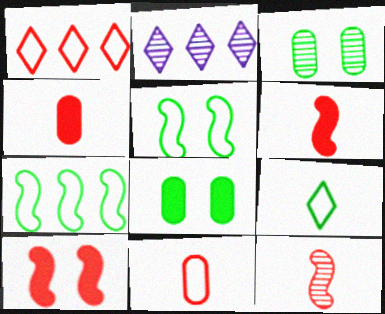[[2, 3, 12], 
[2, 4, 5]]